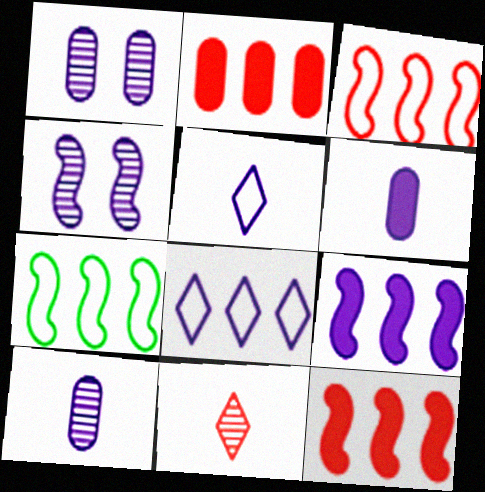[[1, 5, 9], 
[4, 6, 8]]